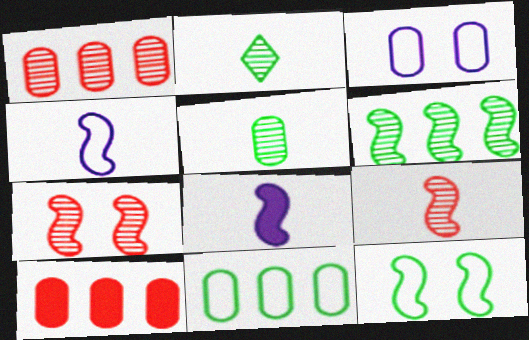[[3, 5, 10]]